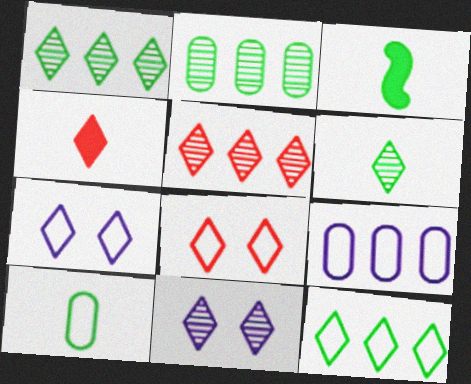[[1, 4, 7], 
[3, 6, 10], 
[4, 5, 8], 
[4, 11, 12], 
[5, 6, 11]]